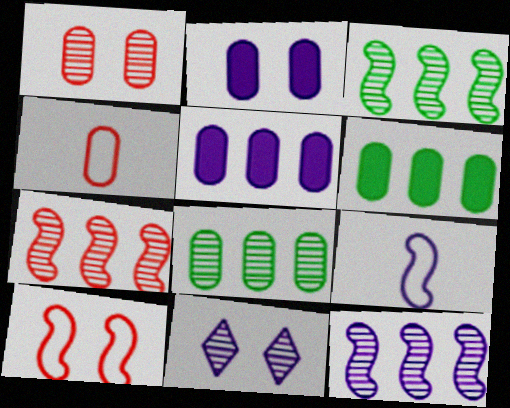[[2, 4, 8], 
[3, 7, 12], 
[5, 9, 11]]